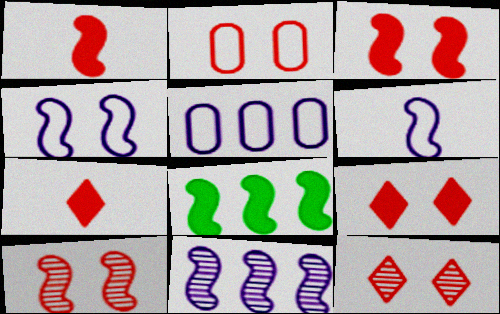[[2, 3, 12], 
[2, 9, 10], 
[6, 8, 10]]